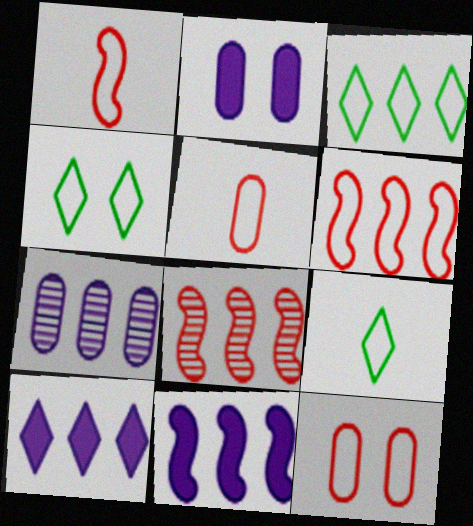[[2, 8, 9], 
[3, 4, 9]]